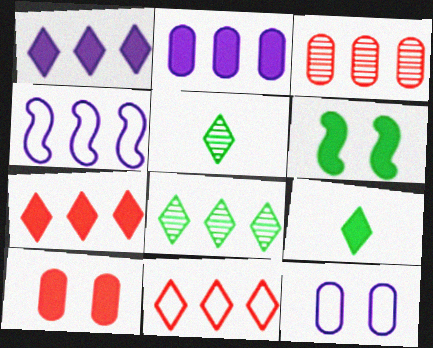[[1, 8, 11], 
[4, 5, 10]]